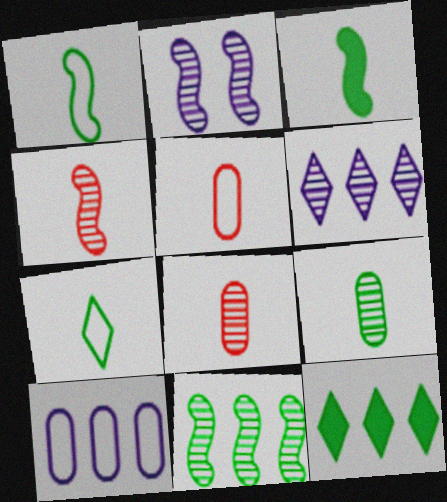[[2, 4, 11], 
[2, 5, 12], 
[3, 7, 9]]